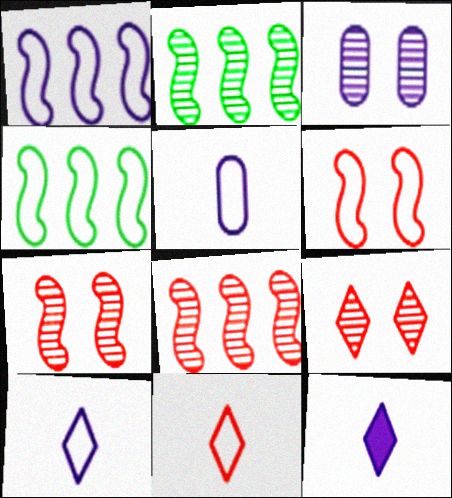[[1, 3, 12]]